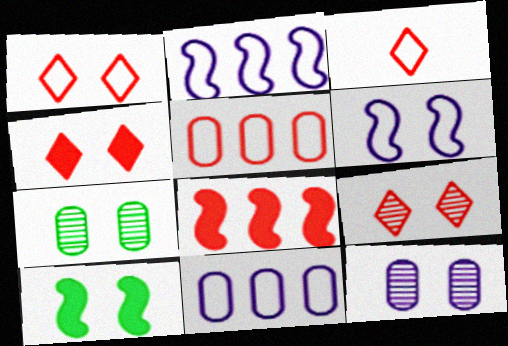[[1, 4, 9], 
[1, 10, 12], 
[4, 6, 7]]